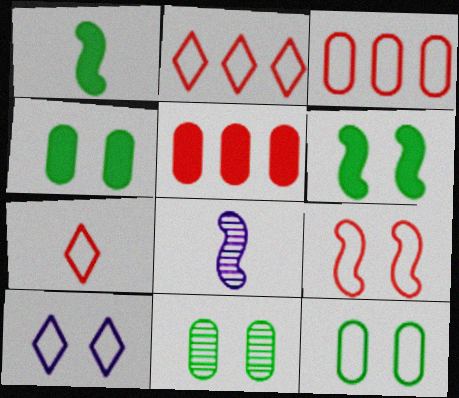[[2, 4, 8], 
[3, 7, 9], 
[4, 11, 12], 
[9, 10, 12]]